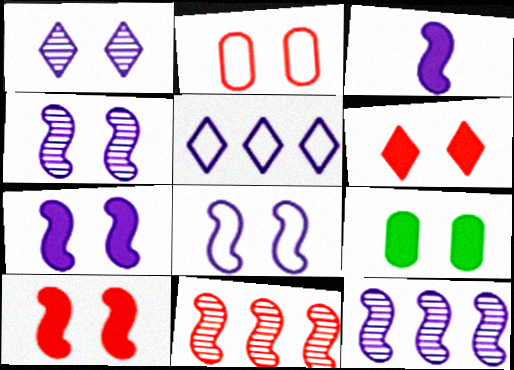[[3, 8, 12], 
[4, 7, 8], 
[6, 7, 9]]